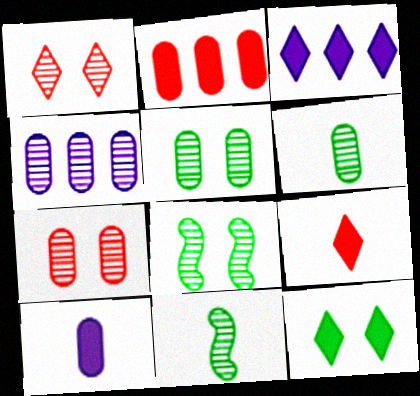[[1, 4, 11], 
[3, 9, 12], 
[4, 6, 7]]